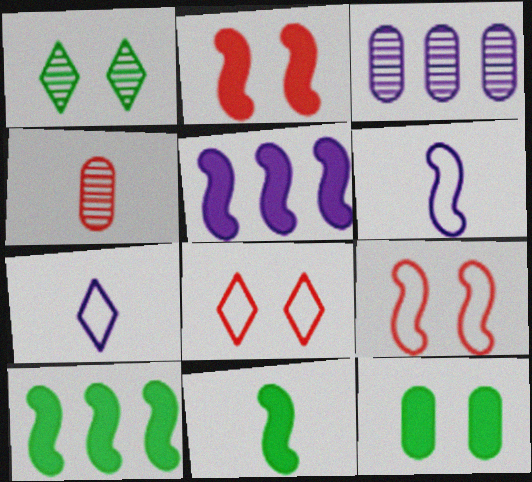[[2, 5, 11], 
[3, 8, 11], 
[4, 7, 11]]